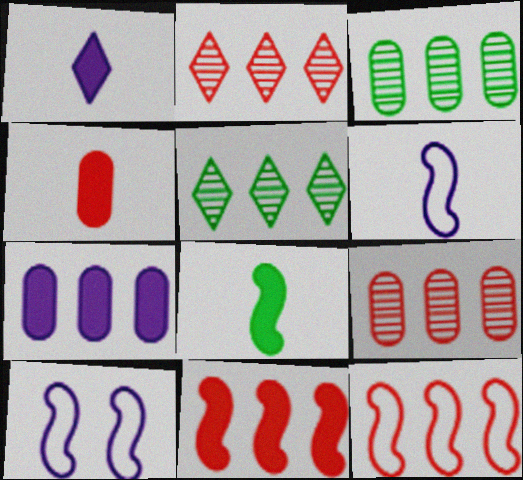[[1, 4, 8], 
[4, 5, 10], 
[5, 7, 12]]